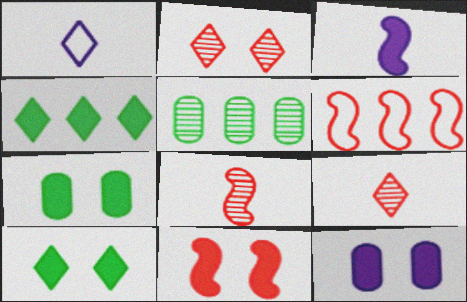[[1, 2, 4], 
[1, 5, 11], 
[6, 8, 11], 
[10, 11, 12]]